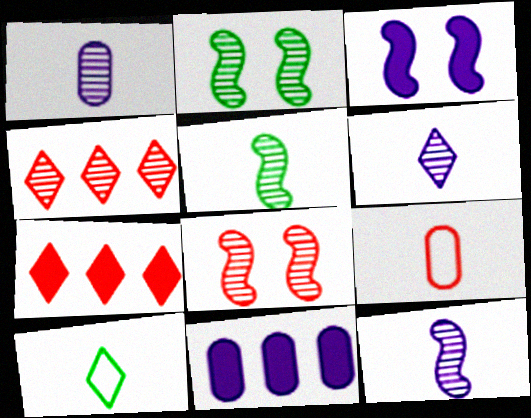[[1, 2, 4], 
[1, 6, 12], 
[7, 8, 9], 
[8, 10, 11]]